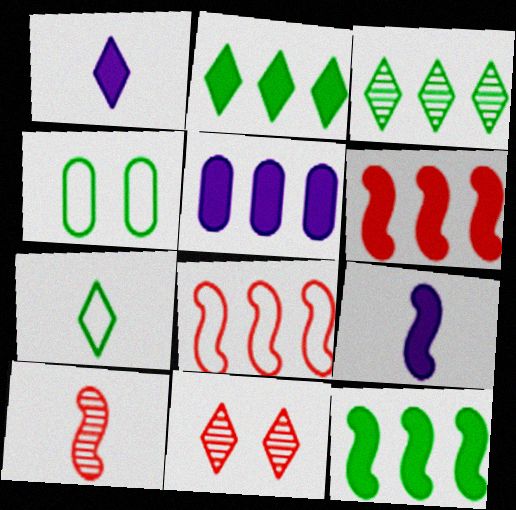[[2, 5, 6], 
[3, 5, 8]]